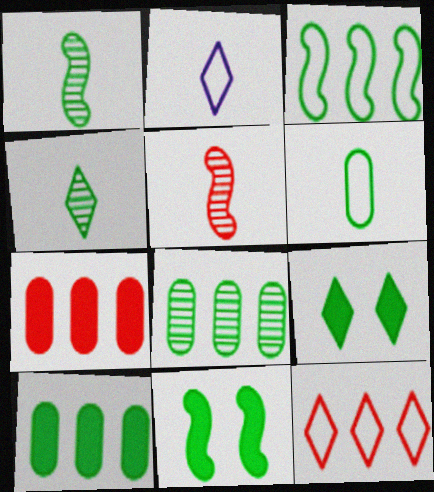[[1, 3, 11]]